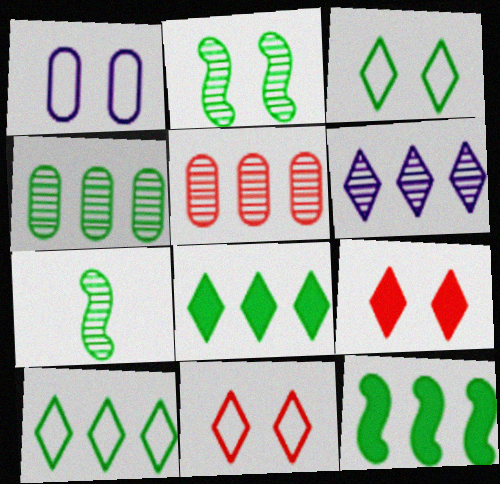[[1, 2, 9], 
[4, 10, 12]]